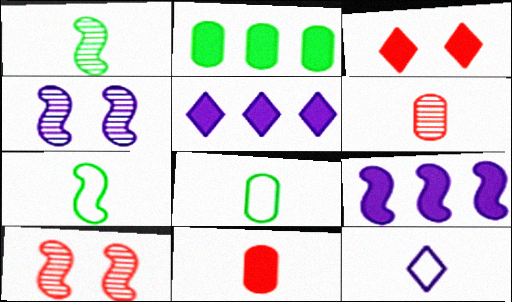[[1, 11, 12], 
[2, 10, 12], 
[5, 8, 10], 
[7, 9, 10]]